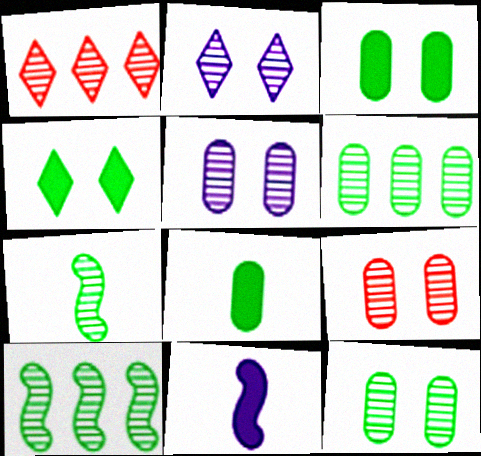[[1, 5, 7], 
[5, 9, 12]]